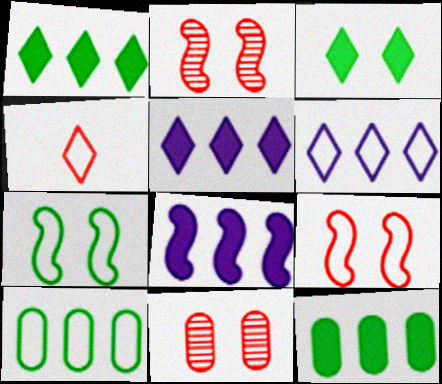[]